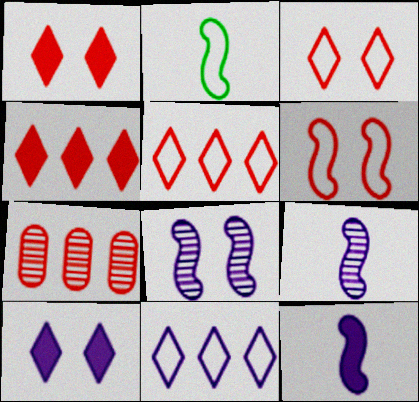[[2, 7, 10]]